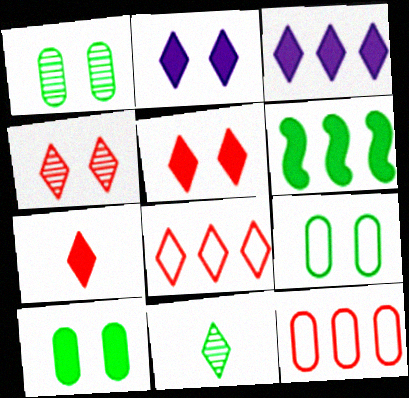[[1, 9, 10], 
[2, 8, 11], 
[4, 7, 8], 
[6, 9, 11]]